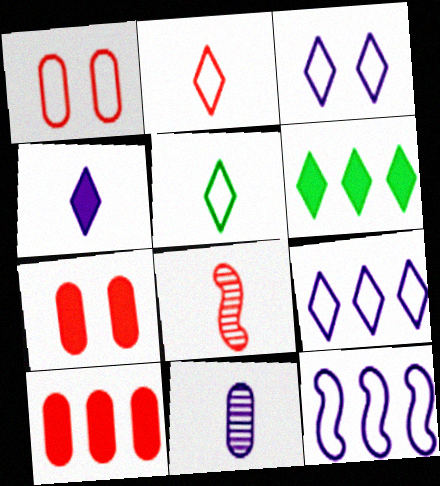[[1, 5, 12]]